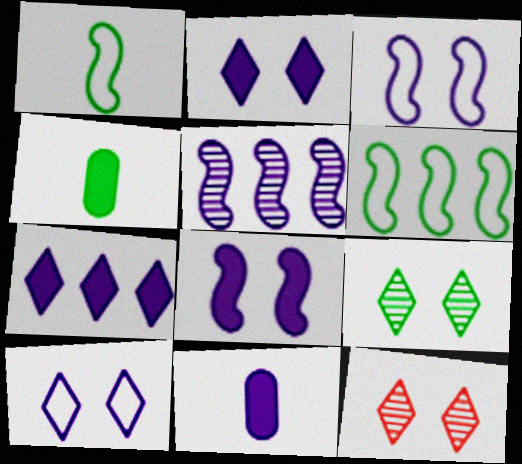[[4, 6, 9], 
[5, 10, 11], 
[6, 11, 12], 
[7, 8, 11]]